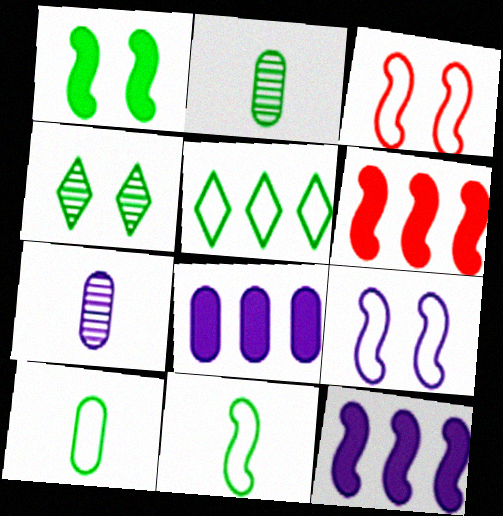[[1, 2, 5]]